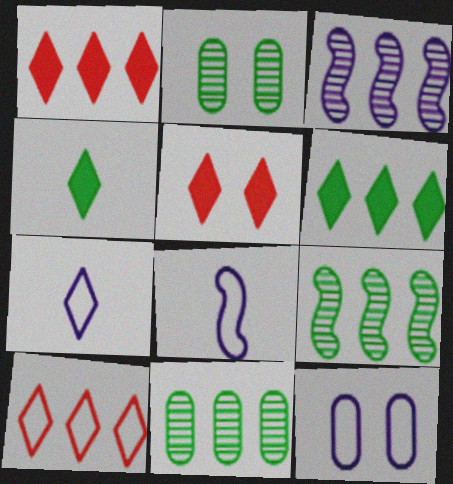[[1, 2, 8], 
[5, 8, 11]]